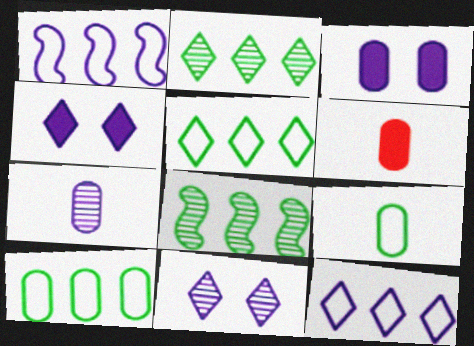[[1, 4, 7], 
[6, 7, 9]]